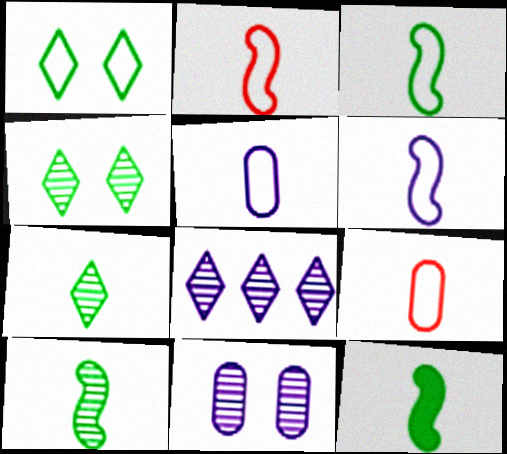[[2, 3, 6], 
[3, 10, 12]]